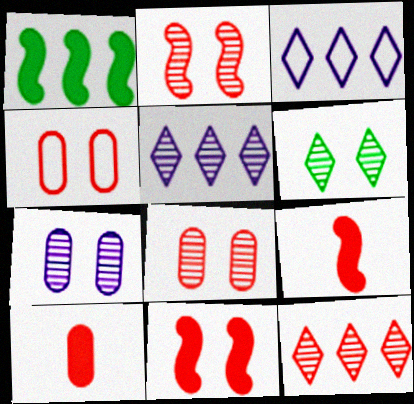[[2, 6, 7], 
[4, 9, 12]]